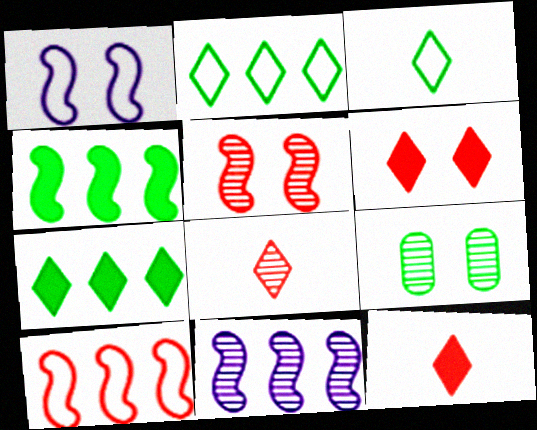[[1, 6, 9], 
[3, 4, 9], 
[4, 10, 11], 
[8, 9, 11]]